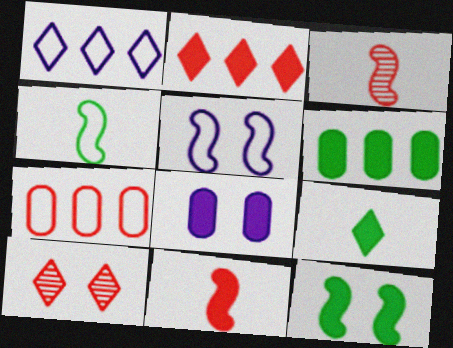[[1, 9, 10], 
[6, 9, 12], 
[7, 10, 11]]